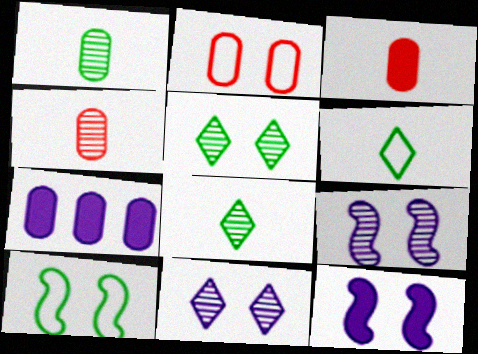[[1, 2, 7], 
[2, 5, 12]]